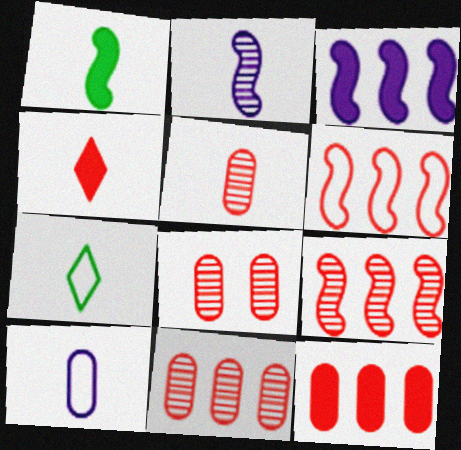[[3, 7, 8], 
[4, 6, 8], 
[5, 8, 11]]